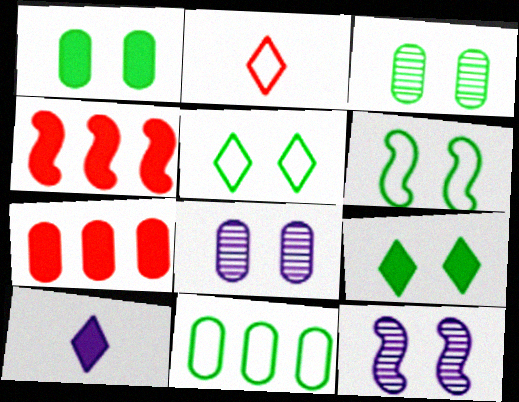[[1, 4, 10], 
[3, 6, 9]]